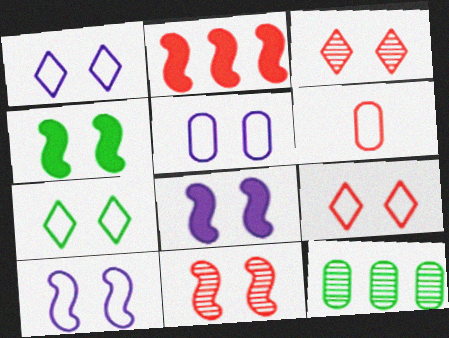[[1, 5, 10], 
[1, 7, 9], 
[2, 3, 6], 
[3, 4, 5], 
[4, 10, 11]]